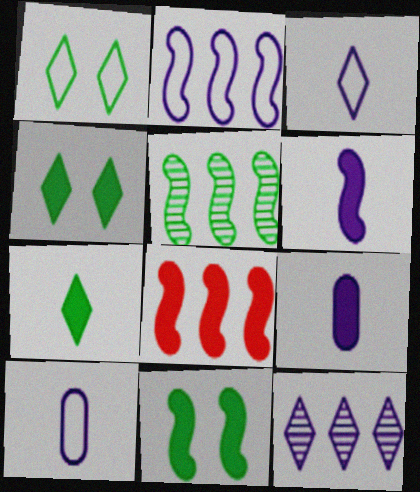[[2, 5, 8], 
[4, 8, 9], 
[6, 8, 11]]